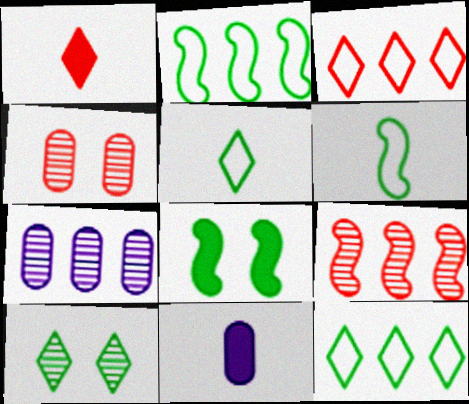[]